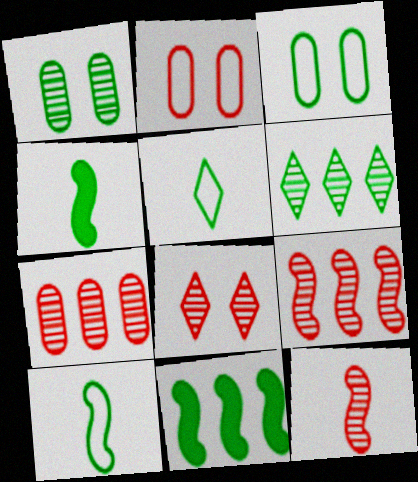[[1, 5, 11], 
[3, 4, 6], 
[7, 8, 12]]